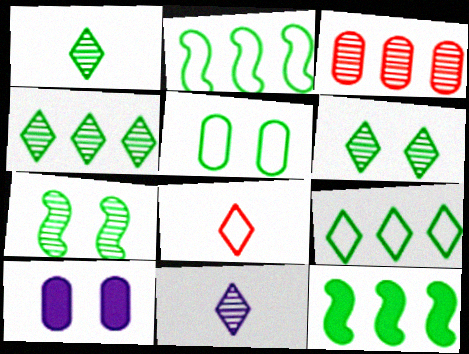[[1, 4, 6], 
[1, 5, 12], 
[3, 7, 11]]